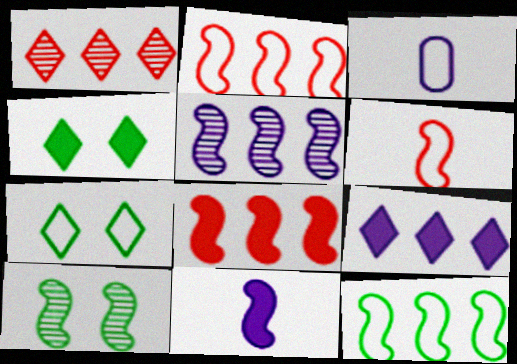[[2, 3, 7], 
[2, 10, 11], 
[5, 8, 12]]